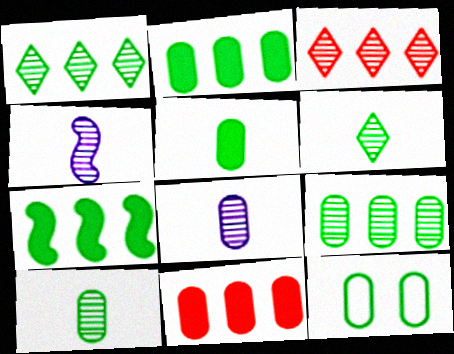[[2, 10, 12], 
[5, 9, 12], 
[6, 7, 12], 
[8, 11, 12]]